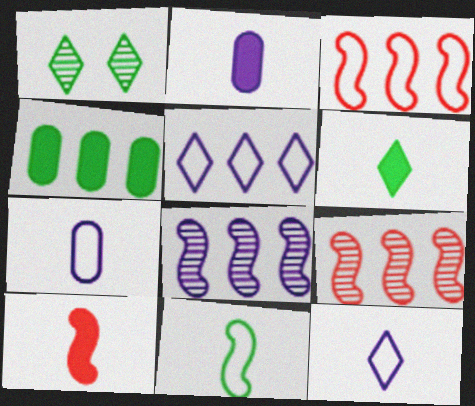[[1, 2, 3], 
[1, 4, 11], 
[2, 6, 10], 
[4, 5, 9]]